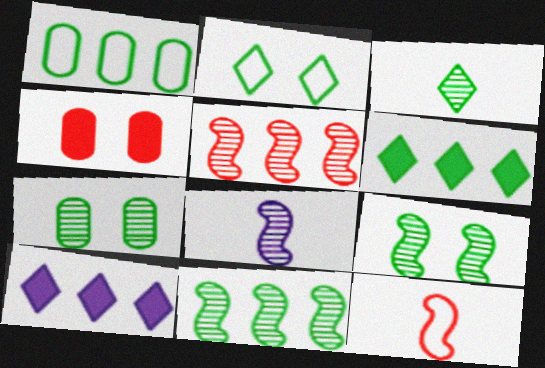[[1, 5, 10], 
[1, 6, 11], 
[2, 3, 6], 
[3, 7, 11], 
[5, 8, 9], 
[7, 10, 12]]